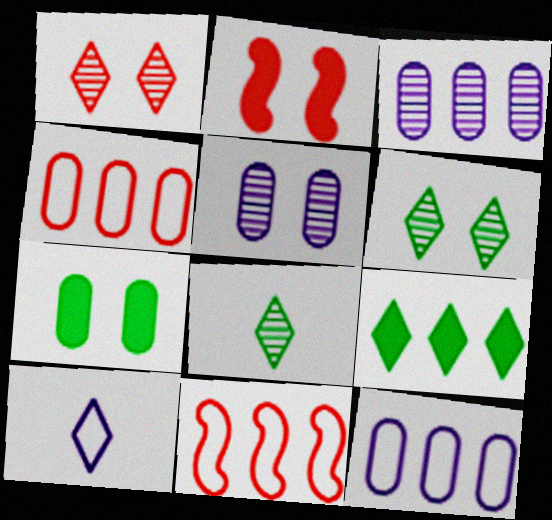[[1, 9, 10], 
[2, 8, 12], 
[3, 9, 11]]